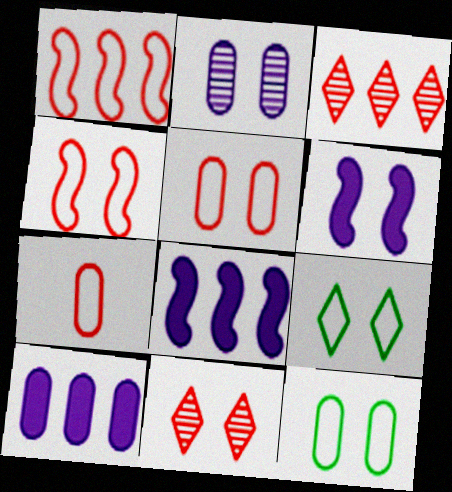[[6, 11, 12]]